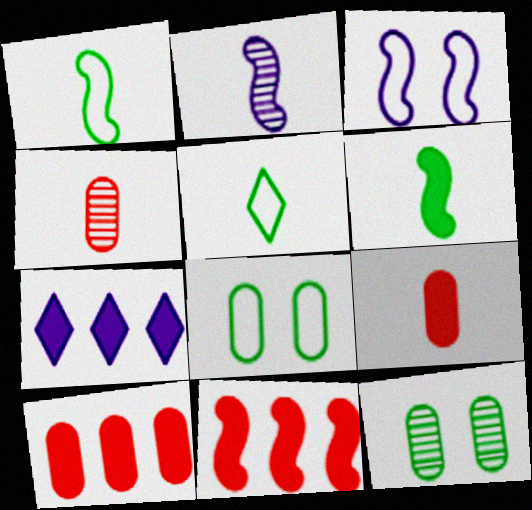[[2, 5, 9]]